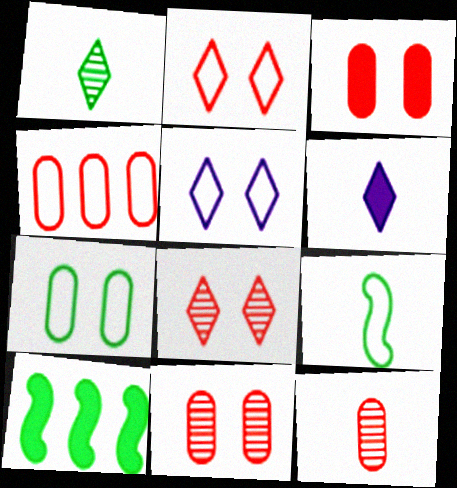[[1, 7, 10], 
[3, 4, 12], 
[3, 6, 10], 
[4, 5, 9], 
[5, 10, 12], 
[6, 9, 12]]